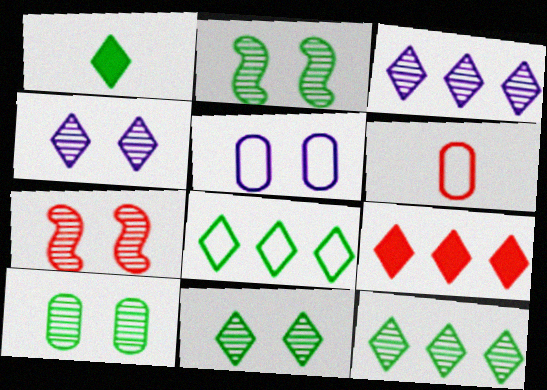[[1, 8, 11], 
[2, 10, 11], 
[3, 8, 9], 
[4, 7, 10], 
[6, 7, 9]]